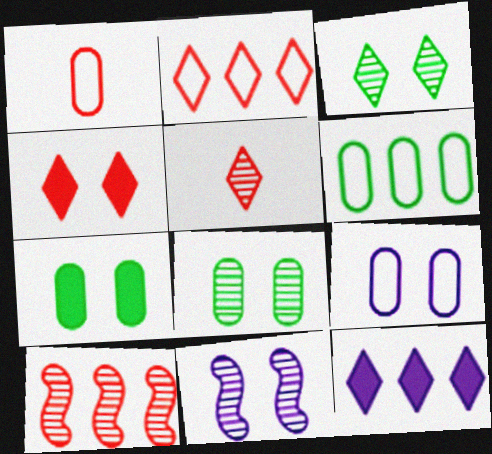[[1, 4, 10], 
[1, 6, 9], 
[2, 4, 5], 
[6, 10, 12]]